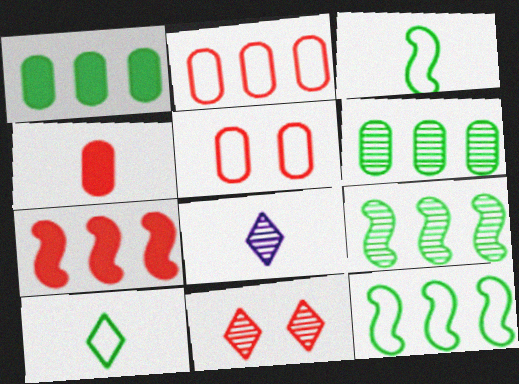[[3, 4, 8]]